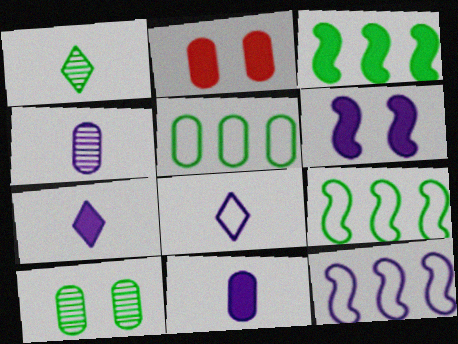[[1, 2, 12], 
[2, 3, 7], 
[2, 4, 5]]